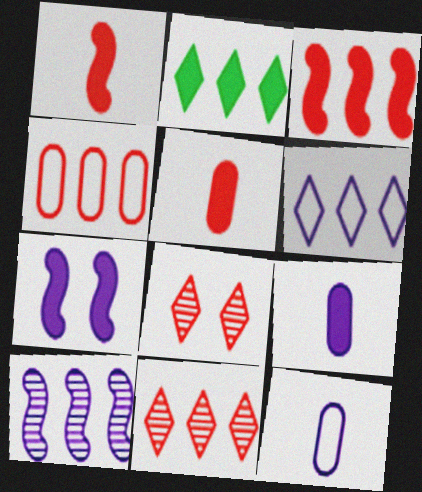[[1, 4, 8], 
[2, 4, 10], 
[2, 5, 7], 
[2, 6, 11], 
[3, 4, 11]]